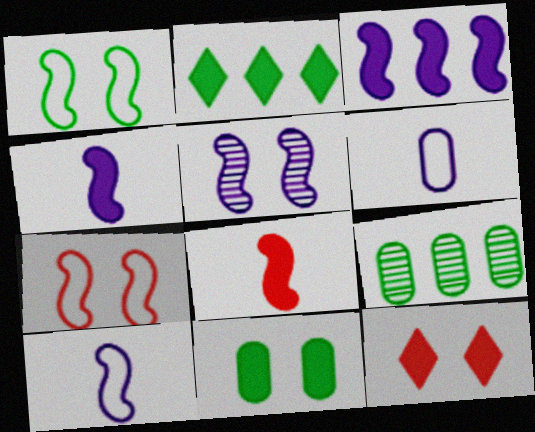[[3, 5, 10], 
[9, 10, 12]]